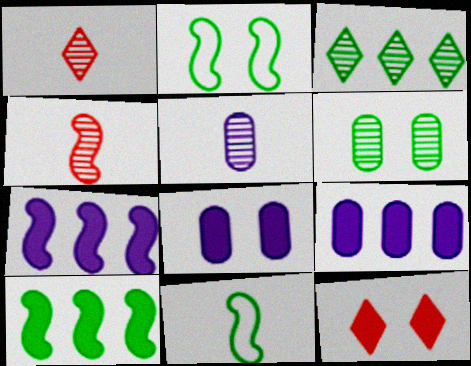[[1, 2, 9], 
[2, 4, 7]]